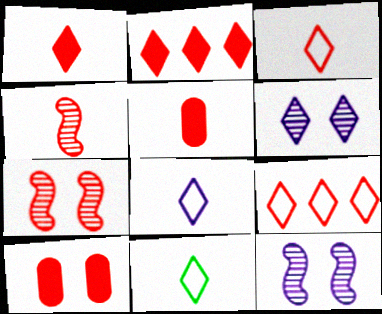[[2, 6, 11], 
[3, 4, 5], 
[3, 8, 11], 
[4, 9, 10], 
[5, 7, 9]]